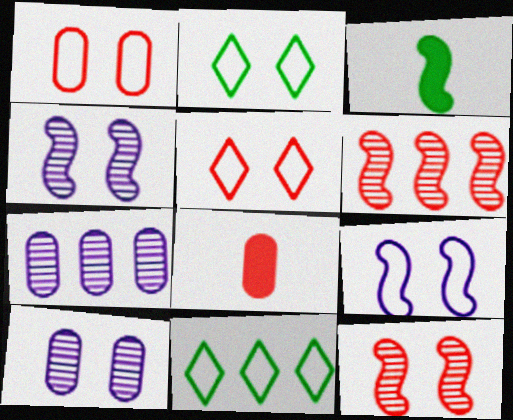[[1, 2, 9], 
[3, 5, 7], 
[3, 6, 9], 
[4, 8, 11], 
[5, 6, 8]]